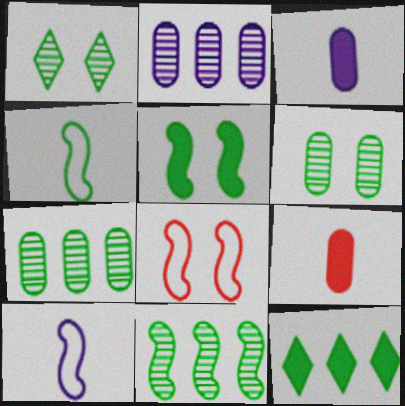[[4, 5, 11], 
[4, 6, 12]]